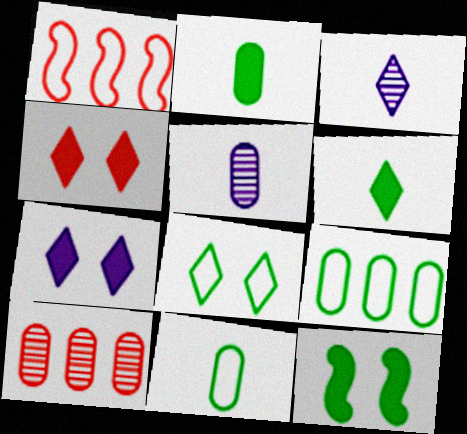[]